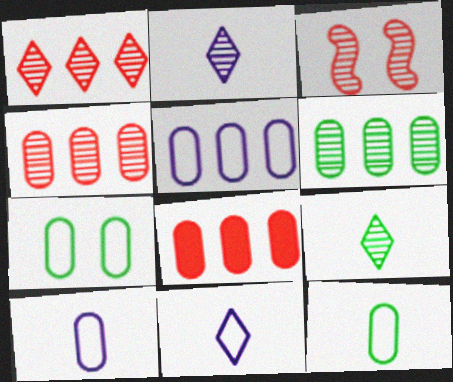[[2, 3, 6], 
[5, 6, 8]]